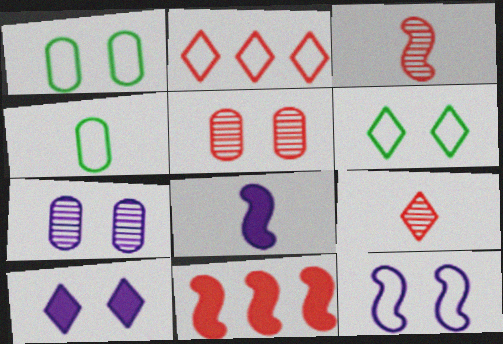[[2, 4, 12], 
[4, 8, 9], 
[7, 10, 12]]